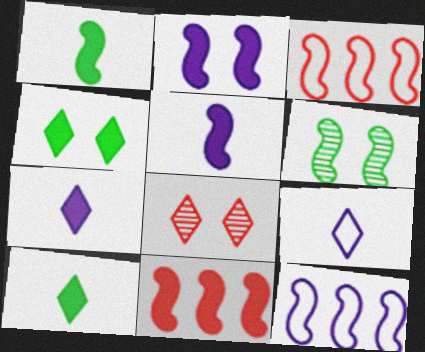[[1, 2, 11], 
[3, 5, 6]]